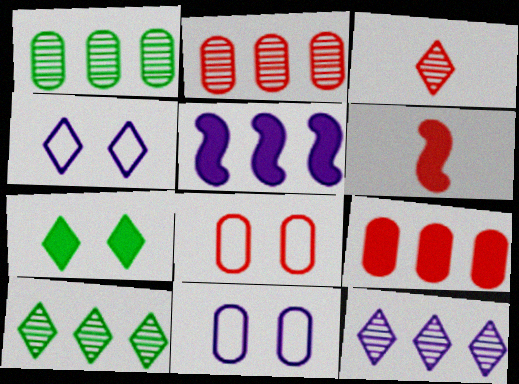[[1, 4, 6], 
[6, 10, 11]]